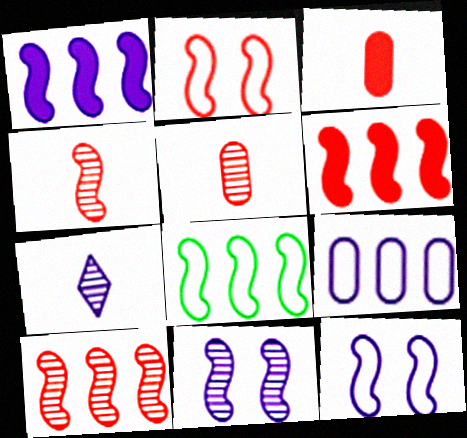[[1, 8, 10], 
[2, 4, 6]]